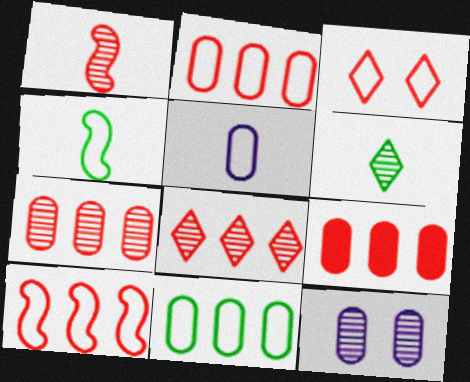[[1, 3, 9], 
[2, 7, 9], 
[8, 9, 10]]